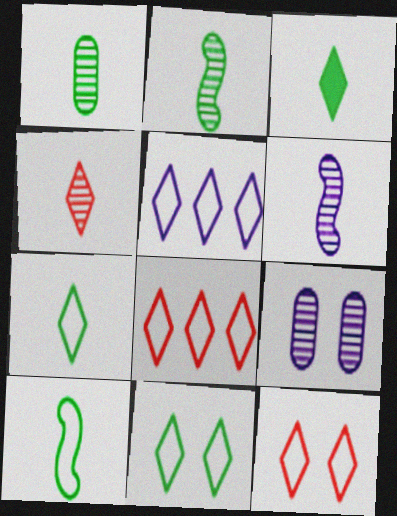[[1, 3, 10], 
[1, 4, 6], 
[5, 7, 12]]